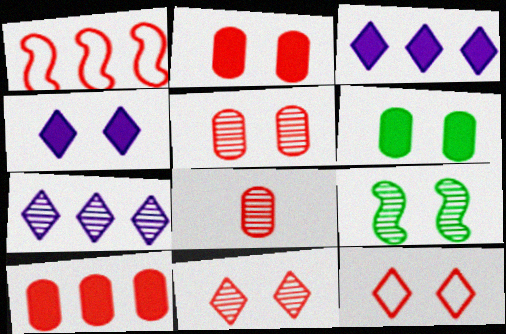[[7, 8, 9]]